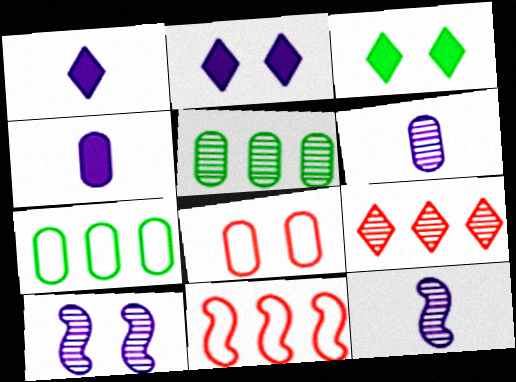[[3, 6, 11], 
[3, 8, 10], 
[4, 5, 8]]